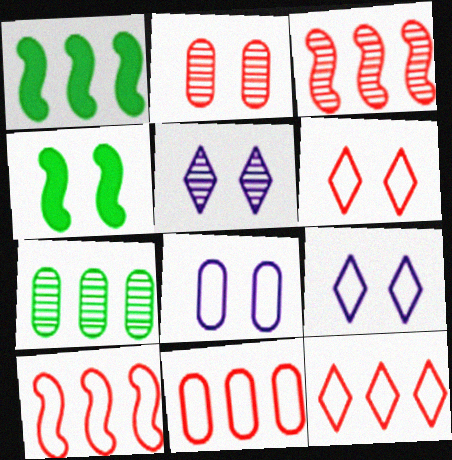[[2, 4, 9], 
[10, 11, 12]]